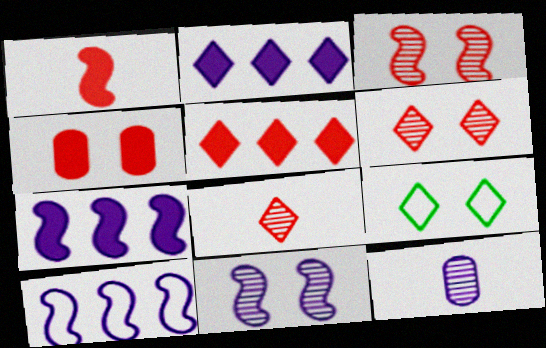[[1, 4, 5], 
[2, 8, 9], 
[4, 9, 11]]